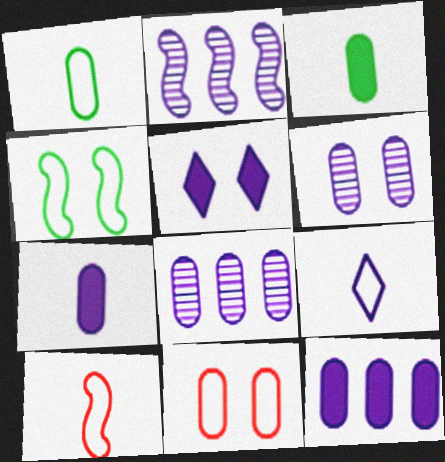[[1, 9, 10], 
[3, 8, 11]]